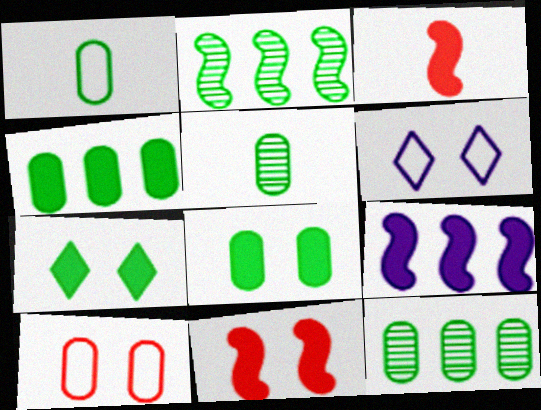[[1, 2, 7], 
[1, 8, 12], 
[3, 6, 12]]